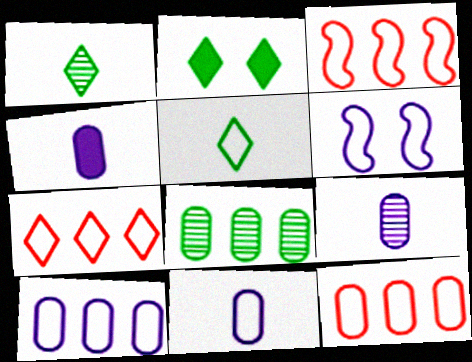[[2, 3, 9], 
[3, 7, 12], 
[4, 9, 11], 
[5, 6, 12]]